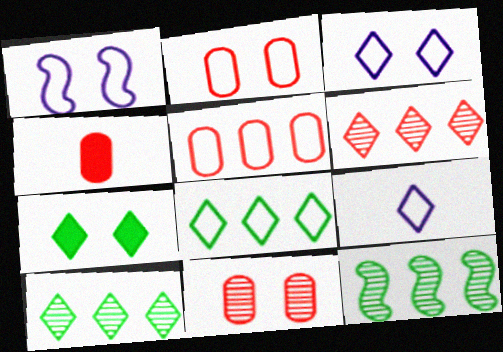[[1, 4, 10], 
[1, 7, 11], 
[3, 4, 12], 
[4, 5, 11], 
[6, 7, 9]]